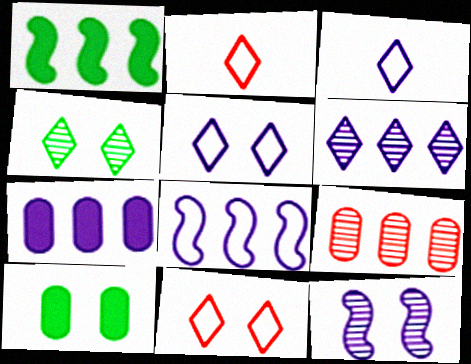[[3, 7, 12], 
[6, 7, 8], 
[10, 11, 12]]